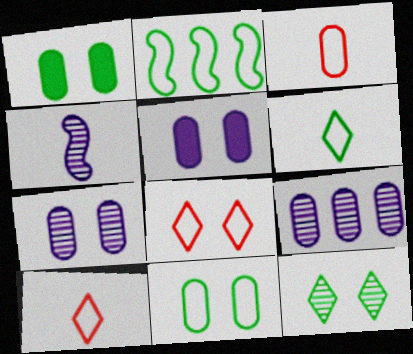[[1, 3, 9], 
[2, 6, 11]]